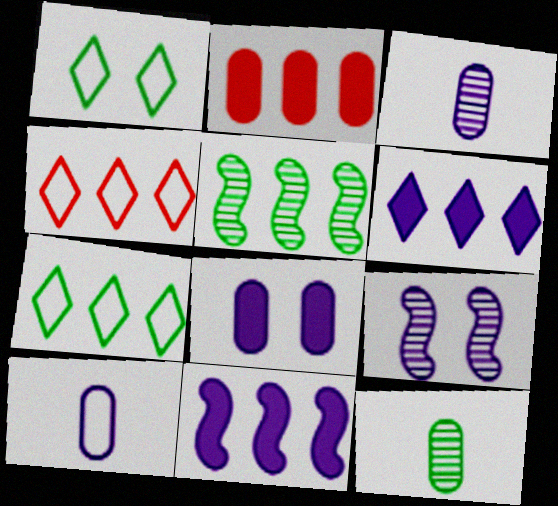[[6, 9, 10]]